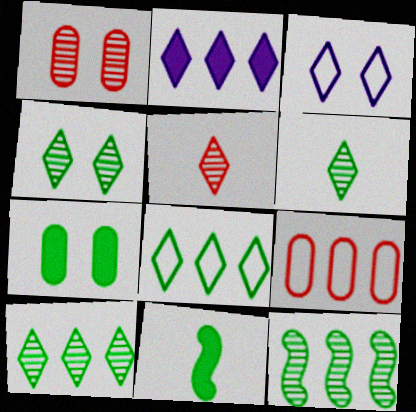[[2, 9, 12], 
[4, 6, 10]]